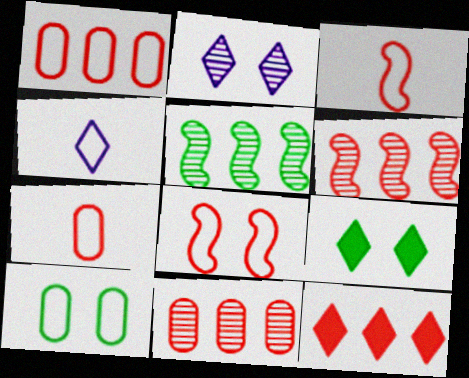[[1, 6, 12]]